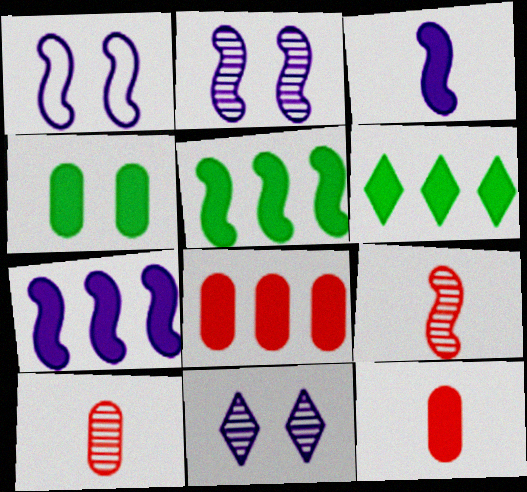[[1, 5, 9], 
[1, 6, 10], 
[6, 7, 8]]